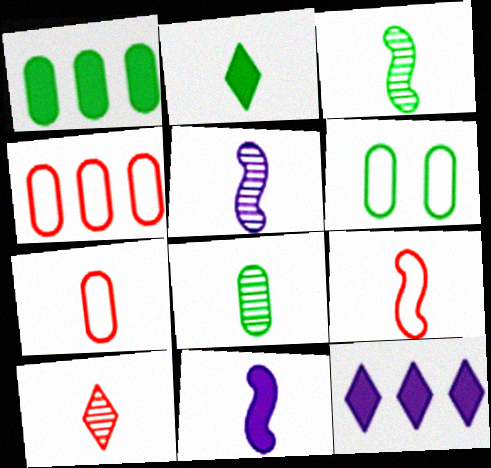[[1, 6, 8], 
[2, 5, 7], 
[3, 9, 11], 
[5, 8, 10]]